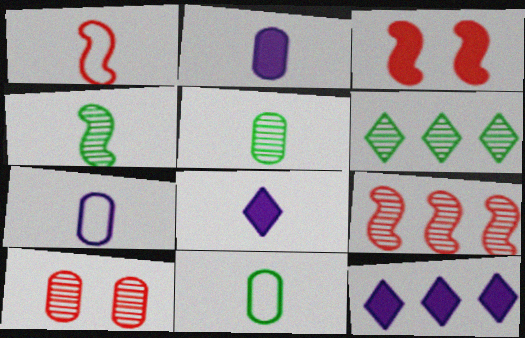[[1, 3, 9], 
[1, 5, 8], 
[3, 6, 7]]